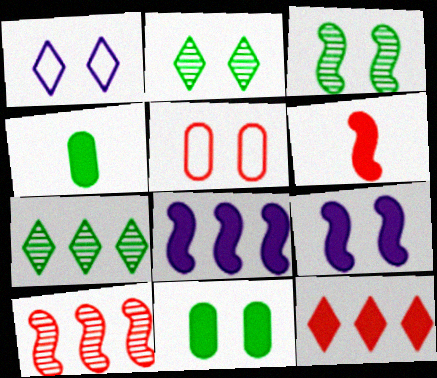[[1, 4, 10], 
[2, 5, 9], 
[4, 9, 12]]